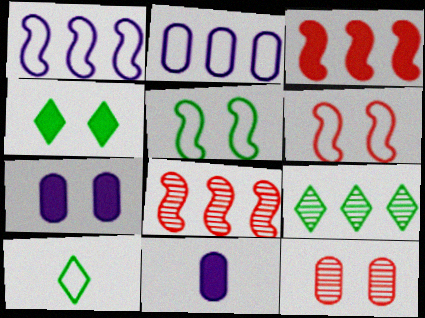[[2, 3, 9], 
[2, 6, 10], 
[3, 4, 11], 
[4, 9, 10], 
[6, 9, 11], 
[7, 8, 10]]